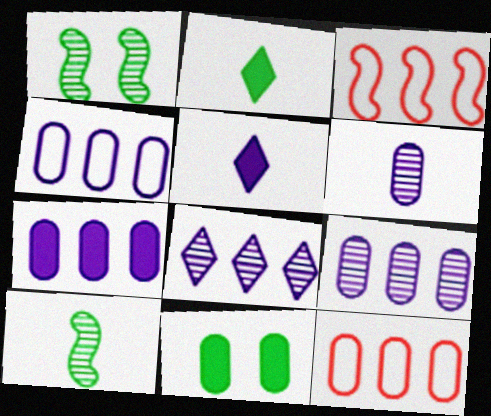[[1, 5, 12], 
[4, 7, 9], 
[6, 11, 12]]